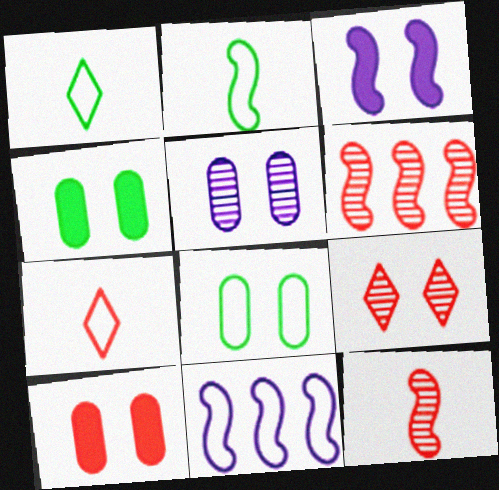[[2, 3, 6], 
[3, 8, 9], 
[5, 8, 10], 
[6, 7, 10], 
[7, 8, 11]]